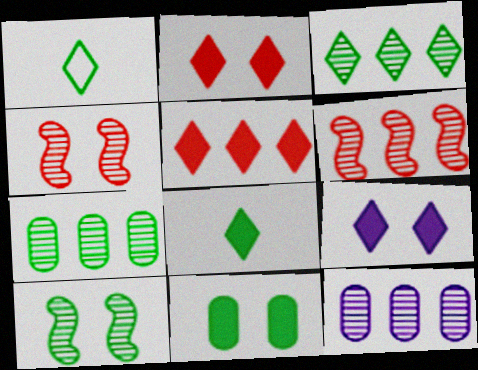[[3, 6, 12], 
[5, 8, 9]]